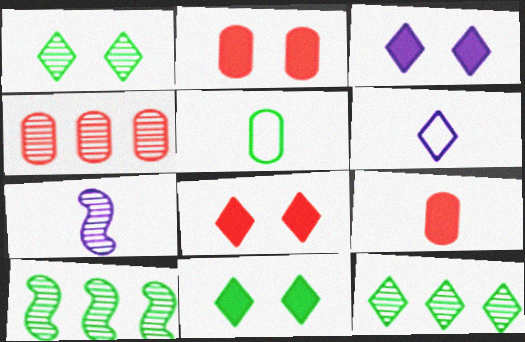[[1, 4, 7], 
[2, 6, 10], 
[3, 8, 11], 
[5, 10, 11], 
[6, 8, 12]]